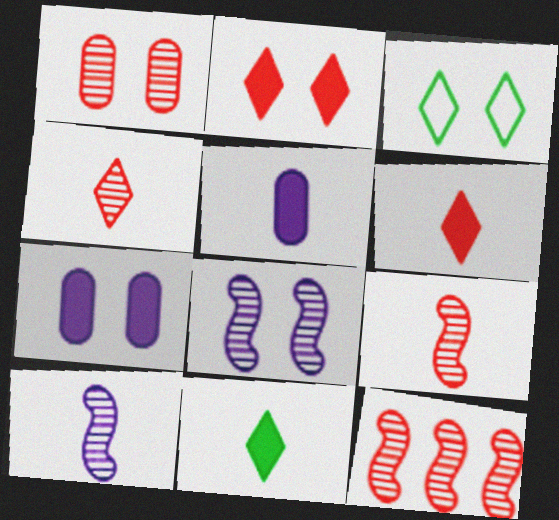[[1, 4, 12], 
[3, 5, 12]]